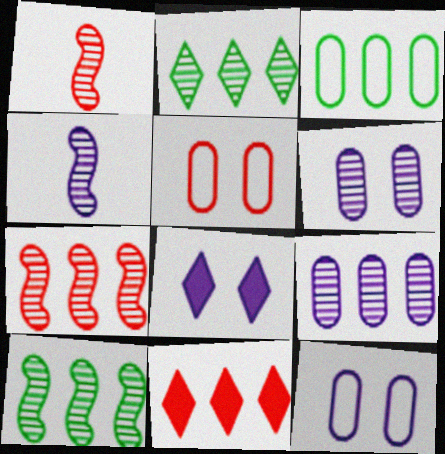[[1, 2, 6], 
[1, 3, 8], 
[1, 5, 11], 
[2, 7, 9]]